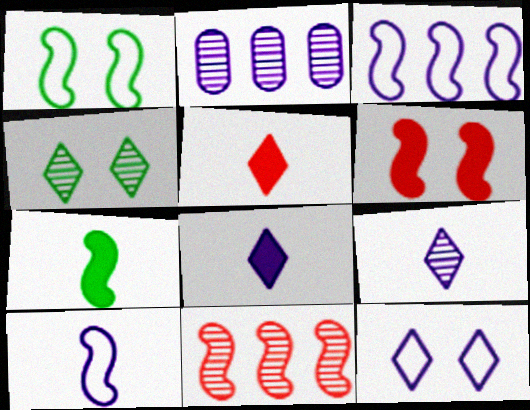[[1, 2, 5]]